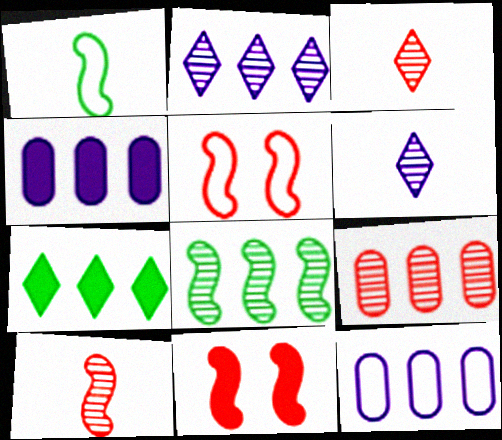[[2, 8, 9]]